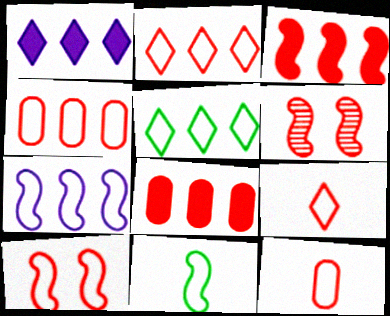[[2, 10, 12], 
[4, 5, 7], 
[4, 9, 10], 
[6, 8, 9], 
[7, 10, 11]]